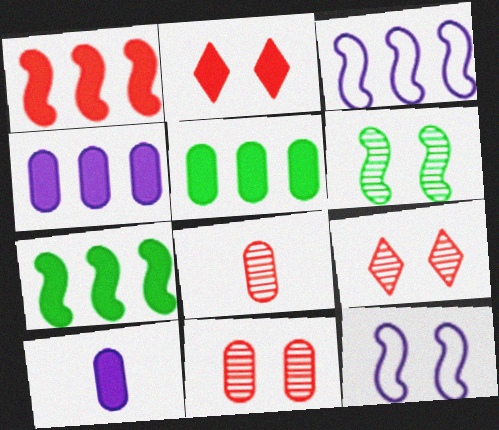[[2, 7, 10]]